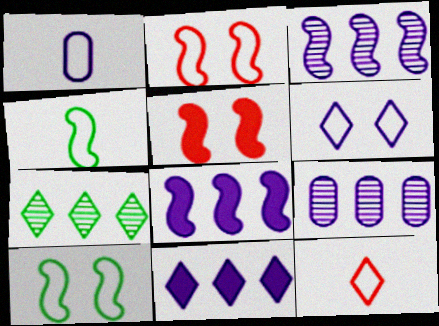[[1, 4, 12], 
[1, 5, 7], 
[3, 4, 5]]